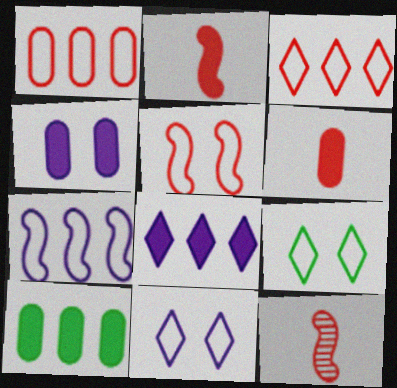[[4, 6, 10], 
[10, 11, 12]]